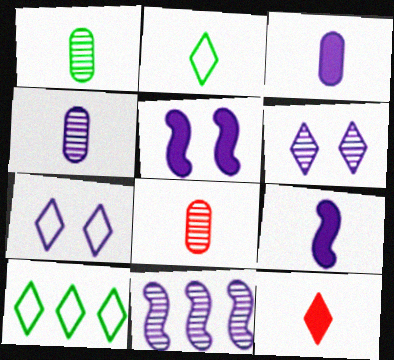[[1, 4, 8], 
[2, 8, 9], 
[3, 7, 11], 
[4, 6, 11], 
[5, 8, 10], 
[6, 10, 12]]